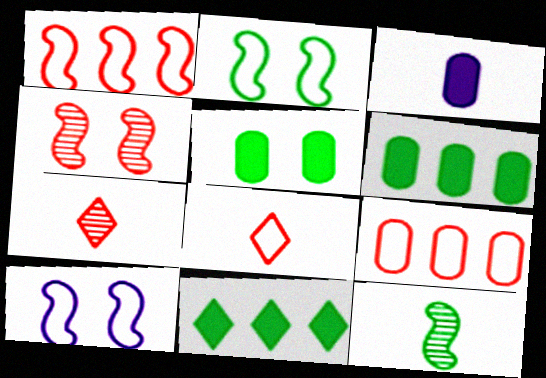[[3, 8, 12], 
[6, 7, 10]]